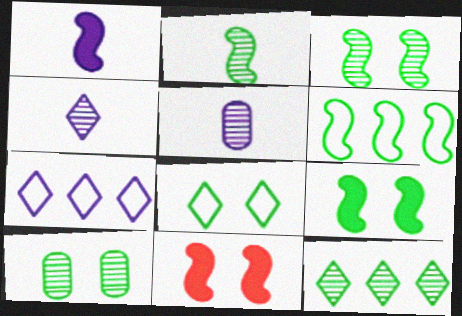[[2, 6, 9], 
[2, 10, 12], 
[8, 9, 10]]